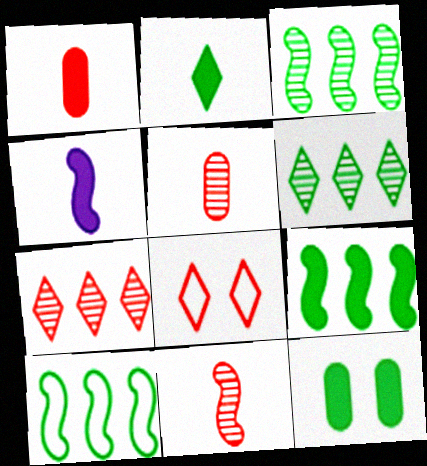[[1, 2, 4], 
[2, 9, 12], 
[3, 9, 10]]